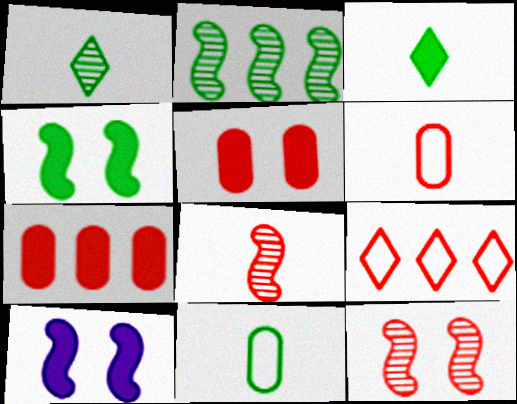[[3, 7, 10], 
[5, 8, 9]]